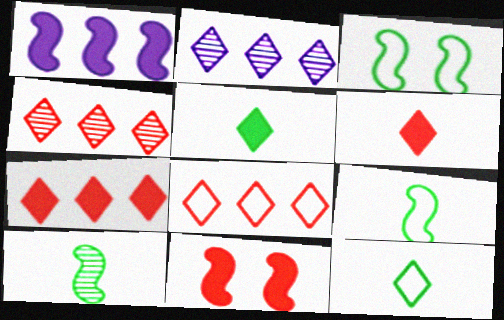[[4, 7, 8]]